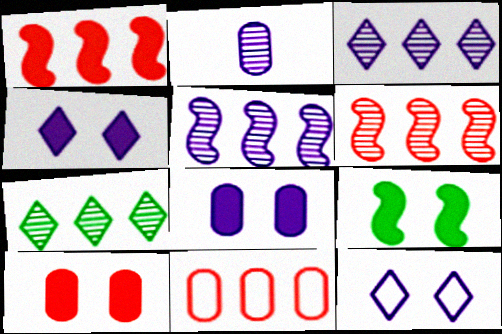[[4, 9, 10]]